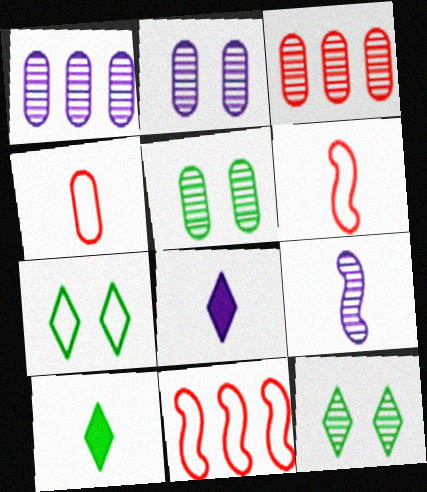[[2, 10, 11], 
[3, 9, 12], 
[4, 9, 10], 
[5, 8, 11]]